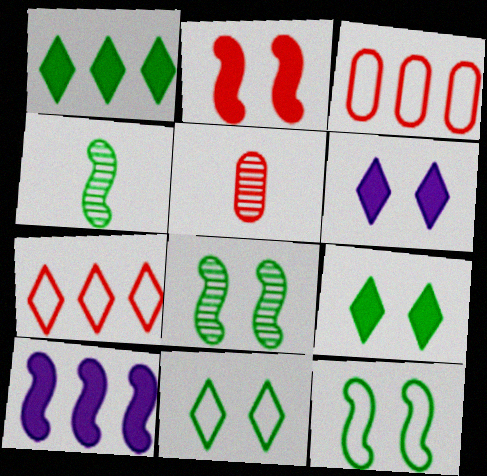[[2, 5, 7], 
[3, 4, 6], 
[5, 10, 11]]